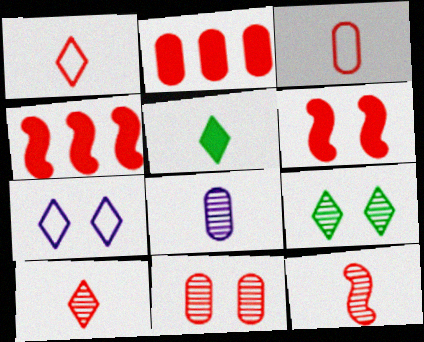[[1, 4, 11], 
[2, 3, 11]]